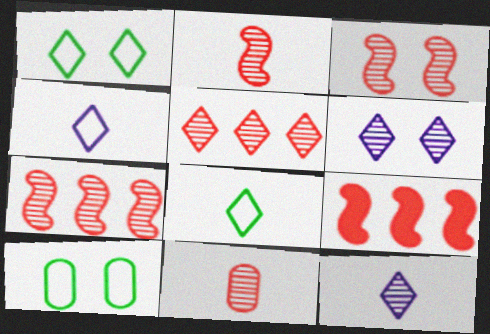[[2, 3, 7], 
[3, 5, 11], 
[9, 10, 12]]